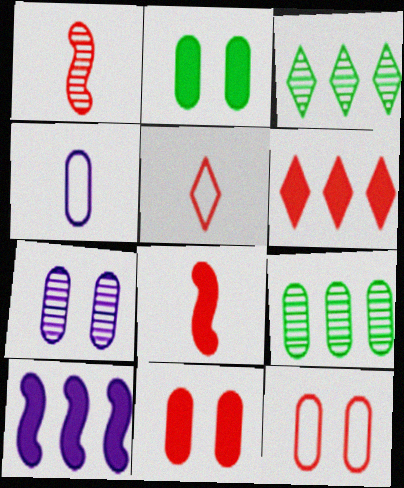[[1, 3, 7], 
[1, 6, 12], 
[2, 7, 12], 
[4, 9, 11], 
[6, 8, 11]]